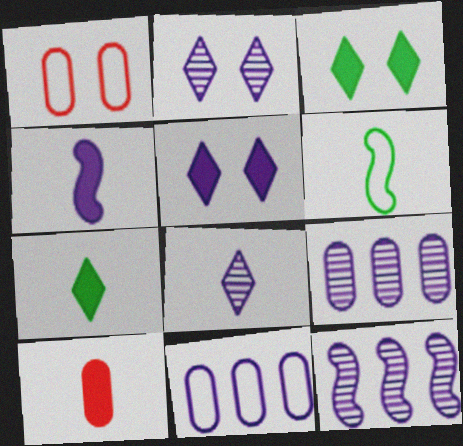[[1, 7, 12], 
[2, 4, 11], 
[4, 7, 10], 
[6, 8, 10]]